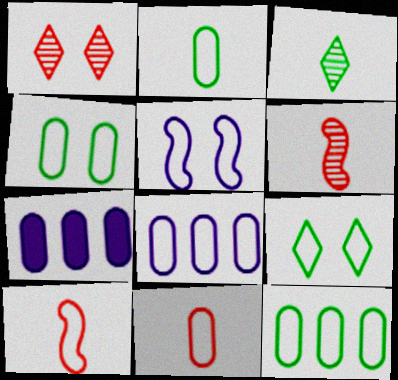[[2, 4, 12], 
[4, 8, 11], 
[6, 7, 9], 
[8, 9, 10]]